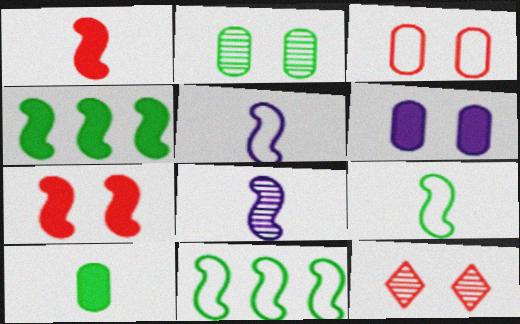[[1, 8, 9], 
[2, 3, 6], 
[3, 7, 12], 
[7, 8, 11]]